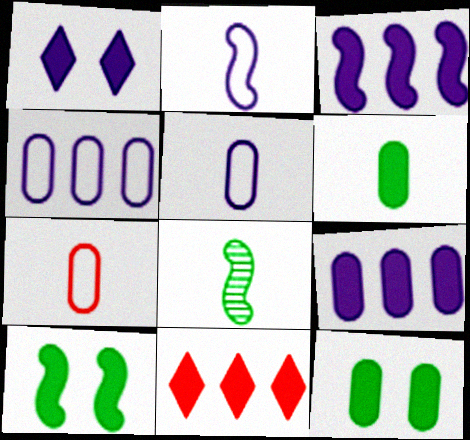[]